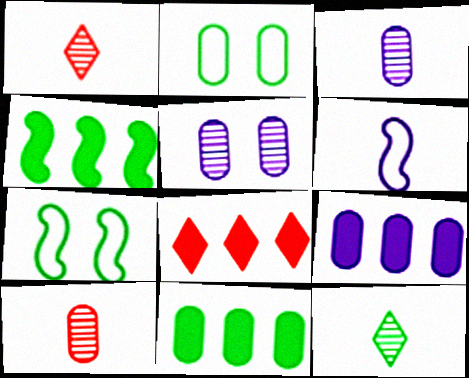[[1, 7, 9], 
[2, 4, 12], 
[2, 9, 10], 
[3, 7, 8], 
[4, 8, 9], 
[7, 11, 12]]